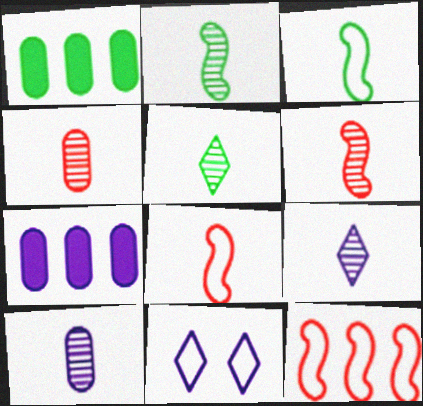[[1, 6, 11], 
[2, 4, 9], 
[5, 6, 10]]